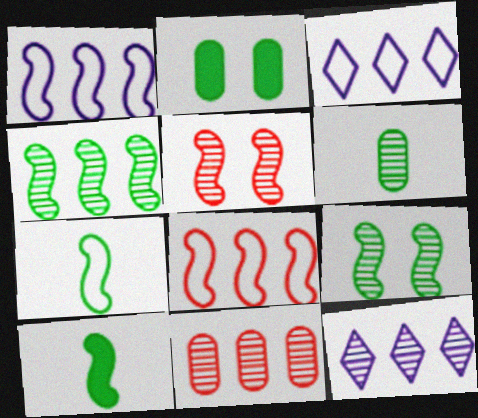[[1, 5, 10], 
[4, 11, 12], 
[5, 6, 12]]